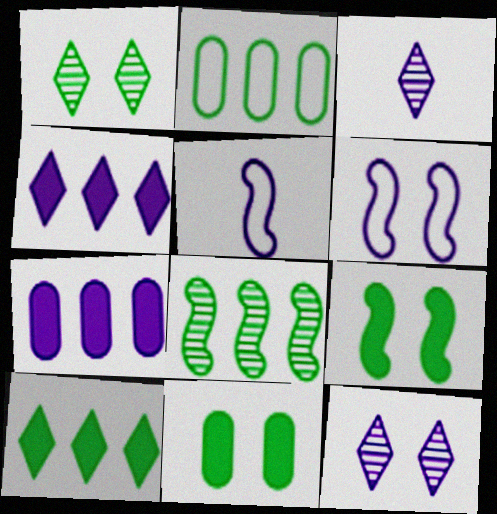[[2, 8, 10], 
[3, 6, 7], 
[5, 7, 12]]